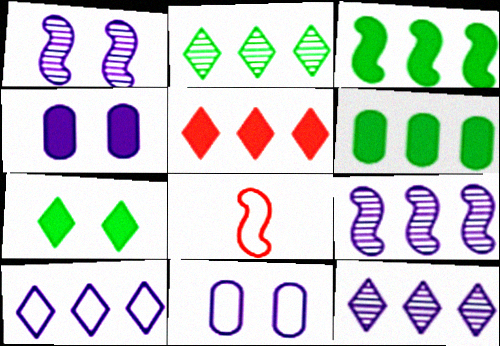[[1, 3, 8], 
[2, 4, 8], 
[2, 5, 10]]